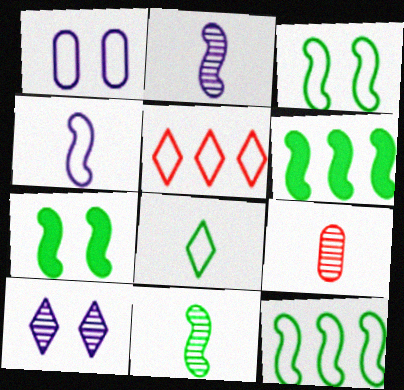[[3, 6, 11], 
[7, 11, 12]]